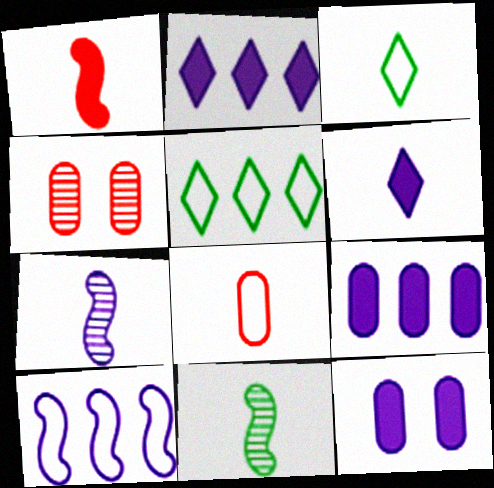[[6, 8, 11]]